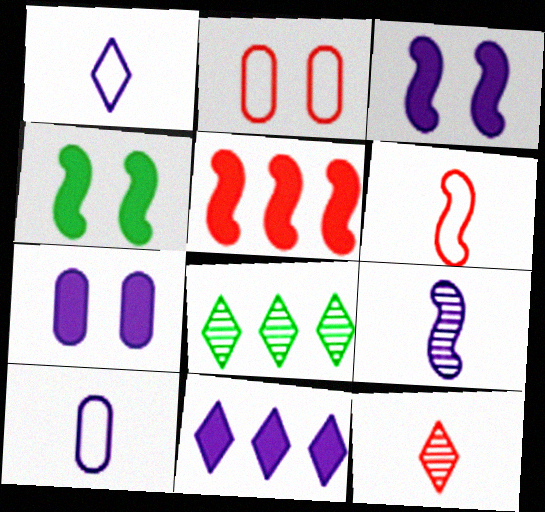[[2, 5, 12], 
[6, 7, 8]]